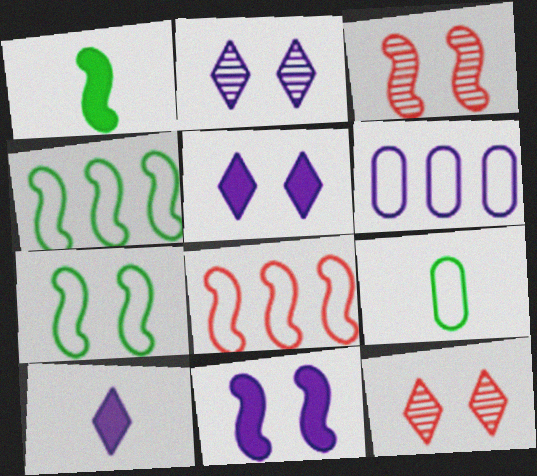[[1, 6, 12], 
[3, 7, 11]]